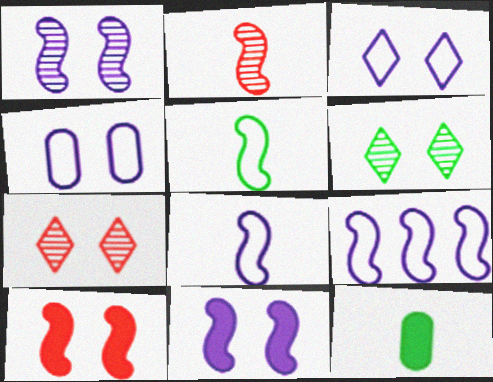[[4, 6, 10], 
[7, 9, 12]]